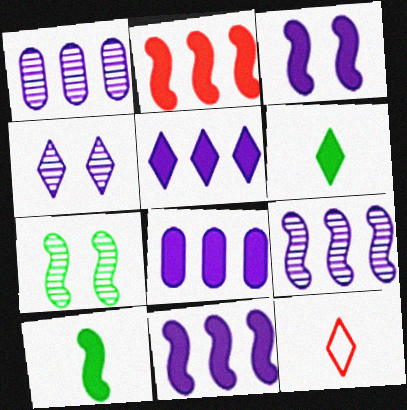[[2, 3, 10], 
[5, 8, 11], 
[7, 8, 12]]